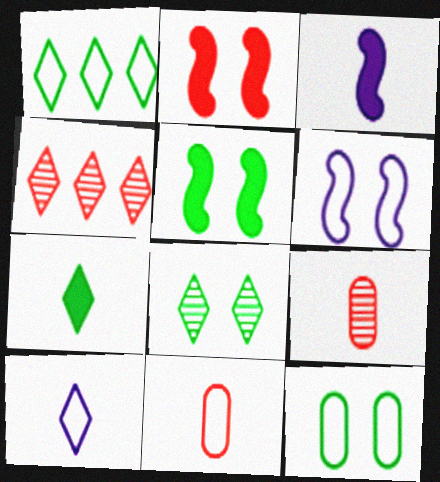[[1, 6, 11], 
[1, 7, 8], 
[2, 4, 11], 
[3, 4, 12], 
[5, 8, 12]]